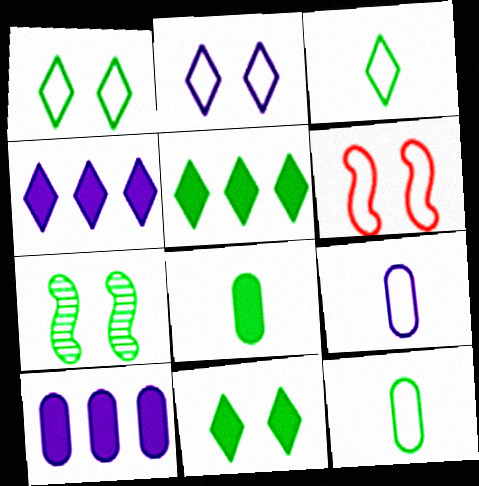[[5, 7, 12]]